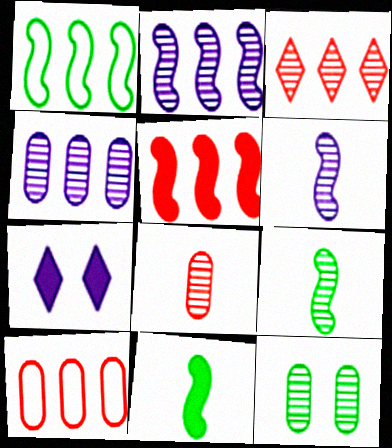[[1, 2, 5], 
[1, 7, 8], 
[3, 5, 10], 
[3, 6, 12], 
[4, 8, 12], 
[7, 9, 10]]